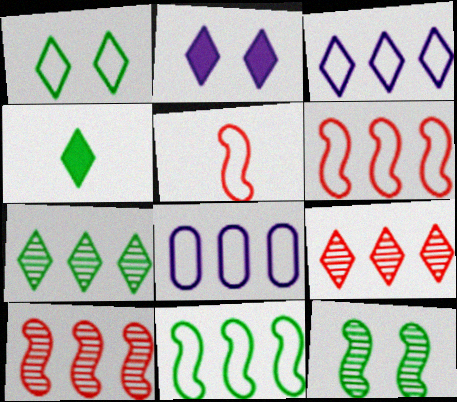[[1, 4, 7], 
[1, 5, 8]]